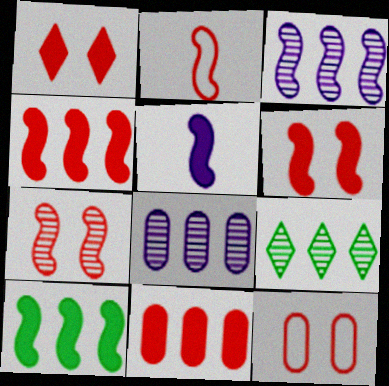[[1, 7, 12], 
[2, 4, 7], 
[5, 6, 10], 
[5, 9, 12]]